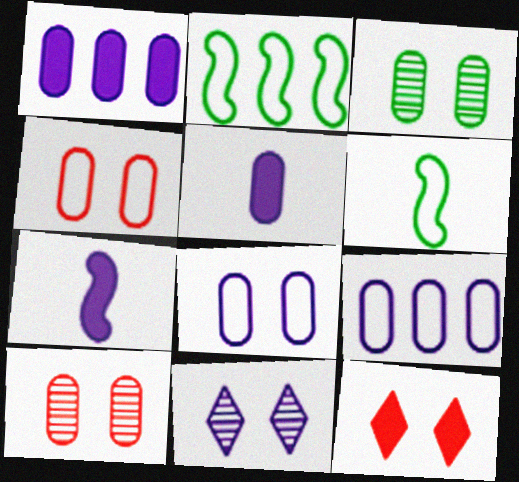[[7, 9, 11]]